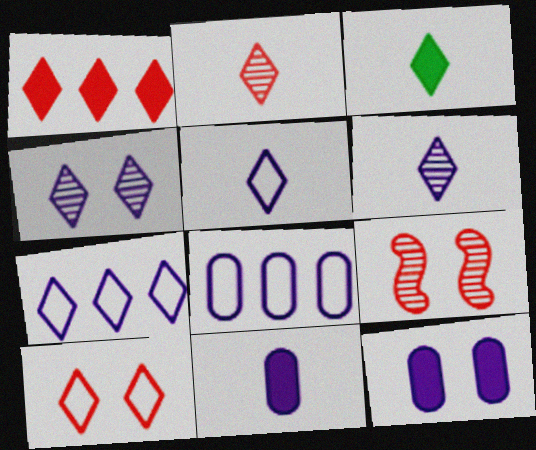[[1, 2, 10], 
[2, 3, 5], 
[3, 8, 9]]